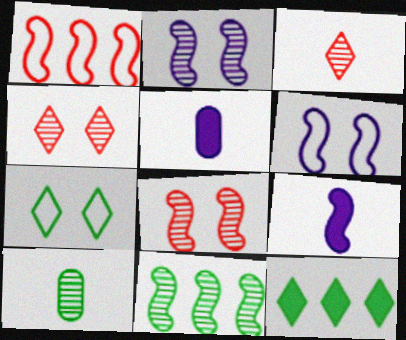[]